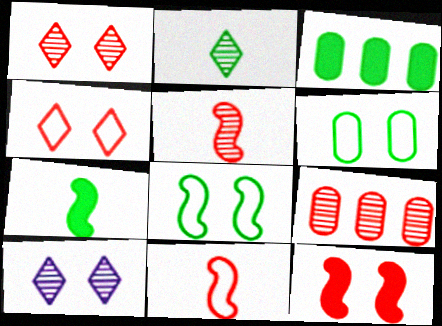[[1, 5, 9], 
[2, 3, 8], 
[3, 10, 11], 
[6, 10, 12]]